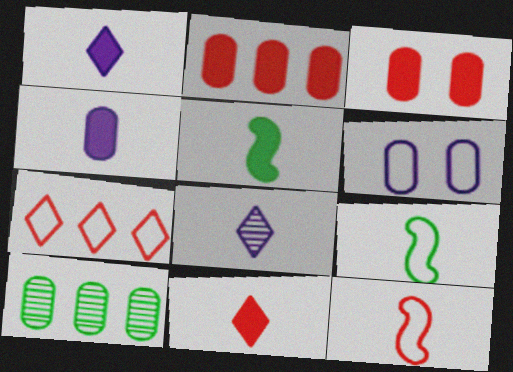[[4, 5, 11], 
[6, 7, 9]]